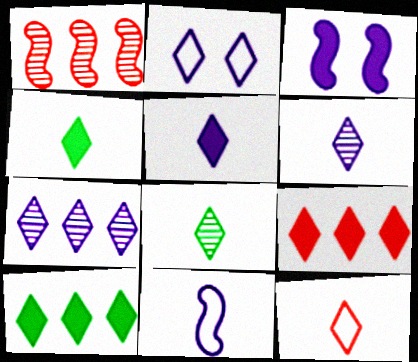[[2, 5, 7], 
[2, 8, 9], 
[4, 6, 12], 
[5, 8, 12]]